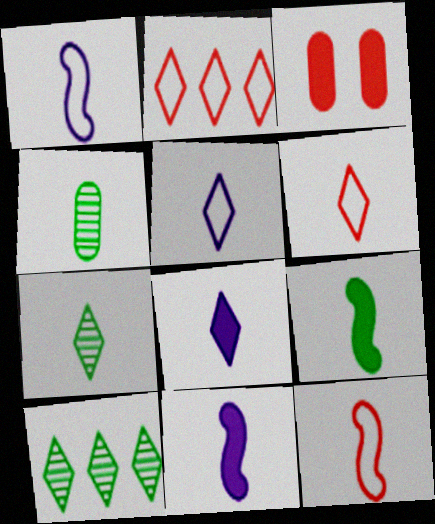[[1, 3, 10], 
[4, 6, 11], 
[4, 8, 12], 
[6, 7, 8]]